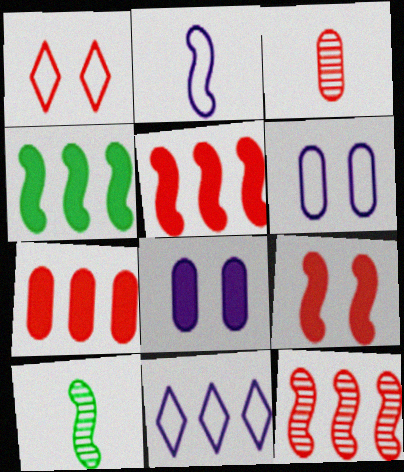[[1, 3, 5], 
[2, 6, 11]]